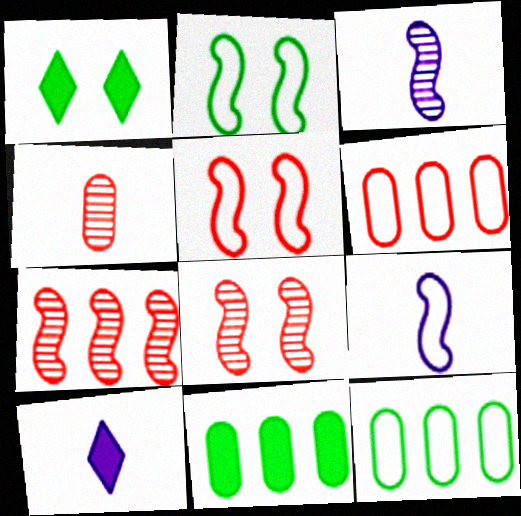[[1, 3, 6], 
[8, 10, 12]]